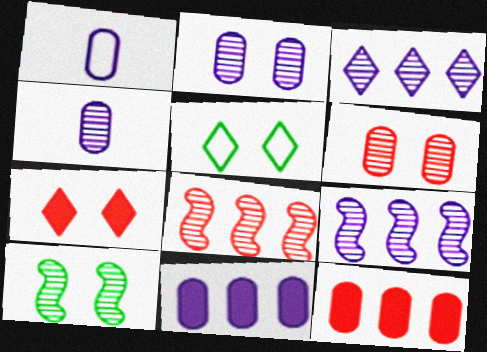[[1, 2, 11]]